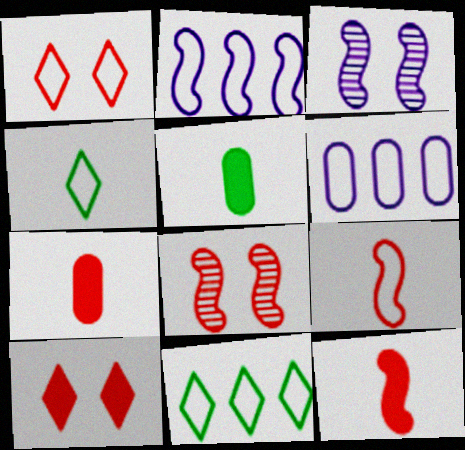[[3, 7, 11]]